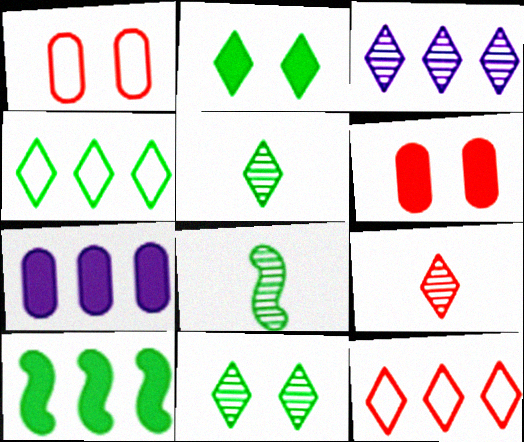[[2, 4, 5], 
[3, 9, 11]]